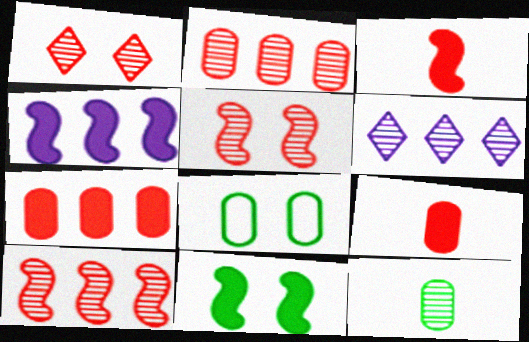[[3, 4, 11], 
[3, 6, 8], 
[5, 6, 12]]